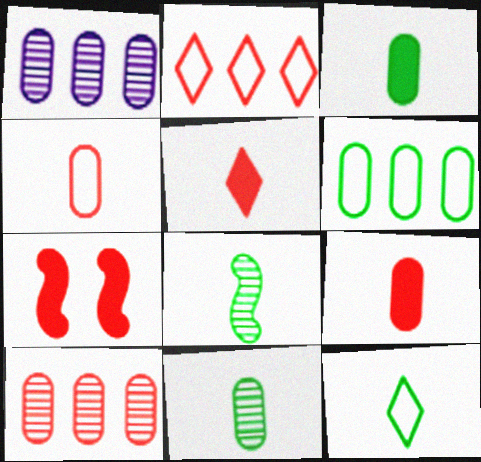[[1, 7, 12], 
[3, 8, 12]]